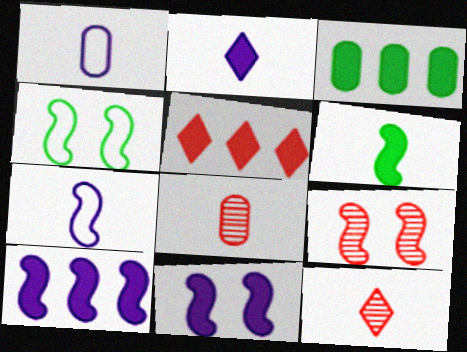[[1, 6, 12], 
[3, 5, 10], 
[4, 9, 11]]